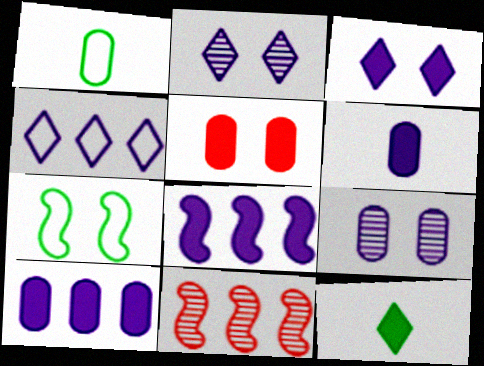[[1, 3, 11], 
[2, 5, 7], 
[3, 6, 8], 
[5, 8, 12]]